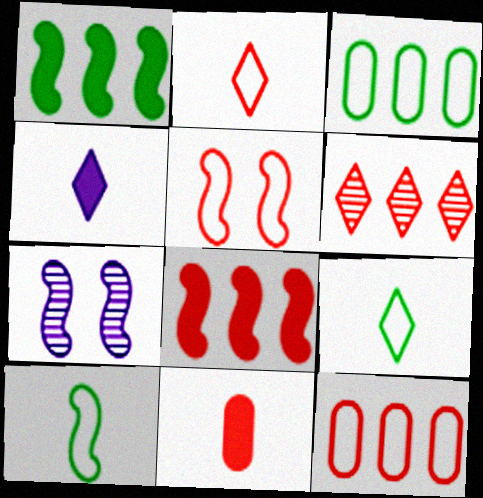[[2, 5, 12], 
[5, 6, 11], 
[6, 8, 12], 
[7, 8, 10]]